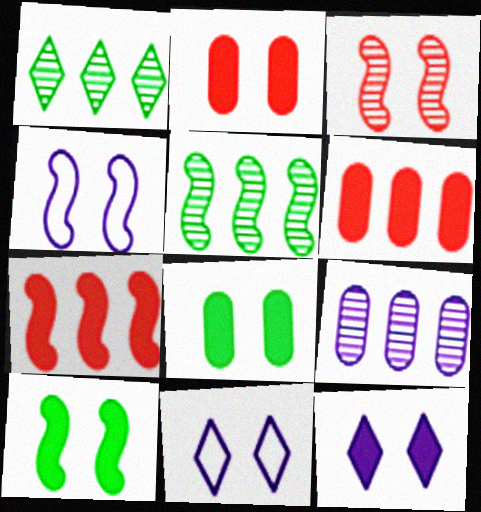[[2, 10, 12], 
[3, 4, 10], 
[3, 8, 11]]